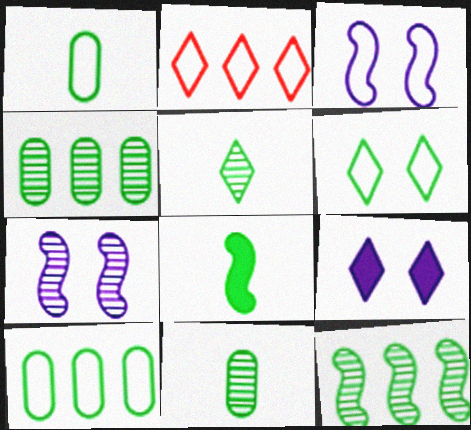[[1, 2, 3], 
[1, 5, 8], 
[2, 5, 9], 
[4, 6, 8]]